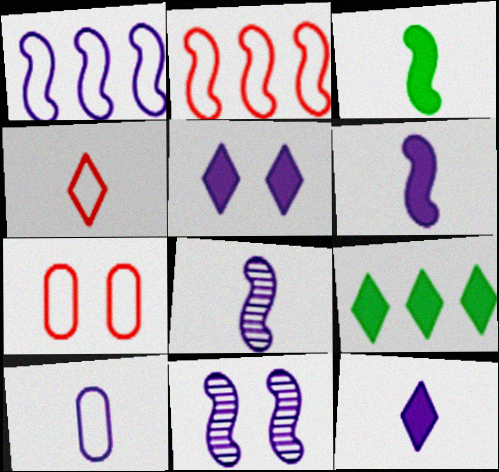[[1, 6, 11], 
[2, 3, 11], 
[2, 4, 7], 
[7, 8, 9], 
[8, 10, 12]]